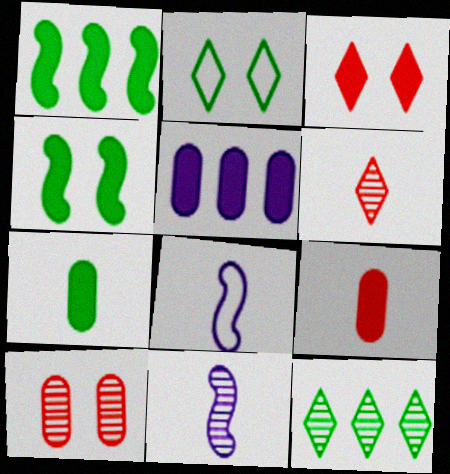[[6, 7, 8], 
[10, 11, 12]]